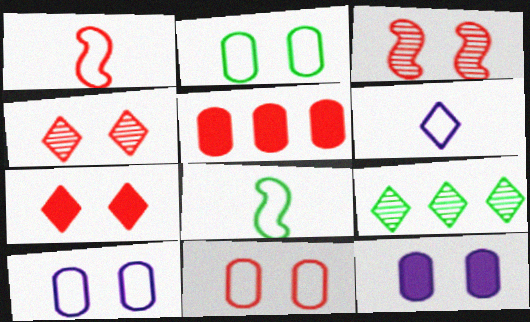[[1, 4, 5], 
[1, 9, 12], 
[2, 10, 11], 
[3, 7, 11], 
[6, 7, 9]]